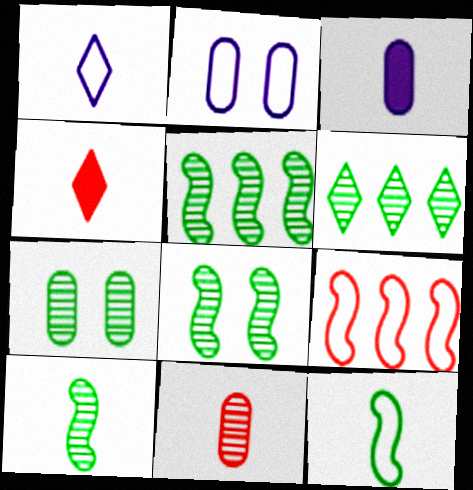[[2, 4, 5], 
[5, 8, 10], 
[6, 7, 10]]